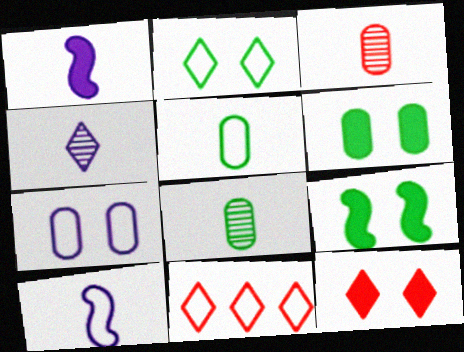[]